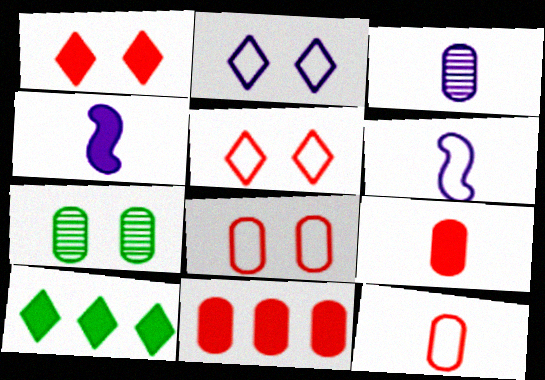[]